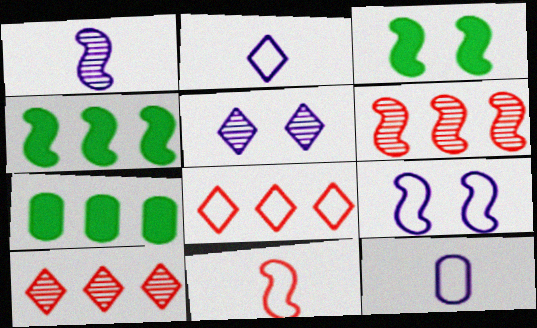[[3, 10, 12], 
[5, 7, 11]]